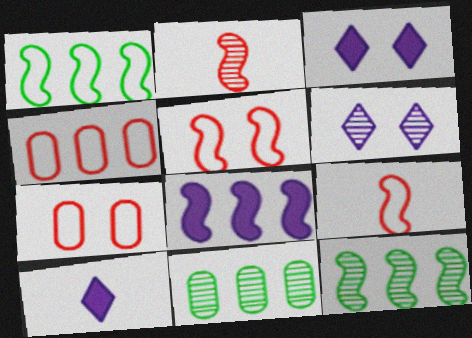[[2, 6, 11], 
[3, 9, 11], 
[5, 10, 11], 
[7, 10, 12]]